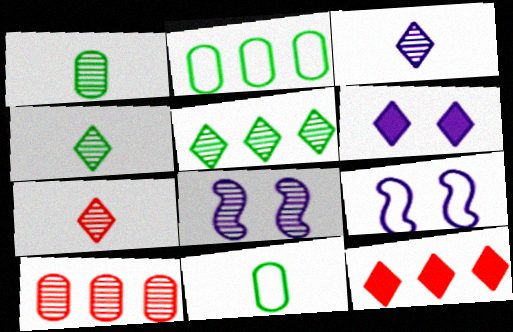[[1, 9, 12], 
[3, 4, 7], 
[4, 8, 10], 
[8, 11, 12]]